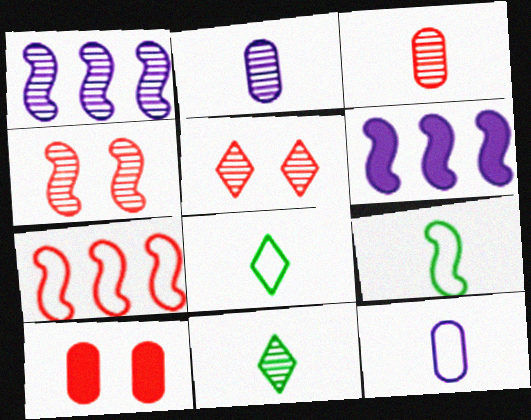[[1, 8, 10], 
[4, 6, 9]]